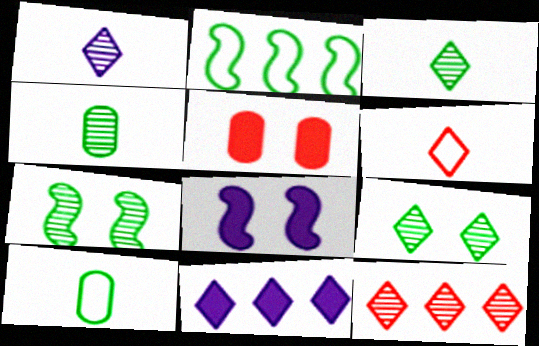[[1, 2, 5], 
[1, 9, 12], 
[6, 9, 11], 
[8, 10, 12]]